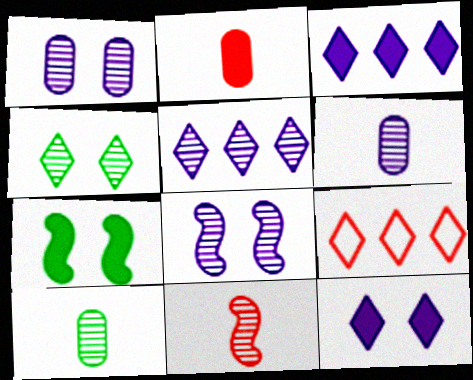[[2, 3, 7], 
[5, 6, 8], 
[6, 7, 9]]